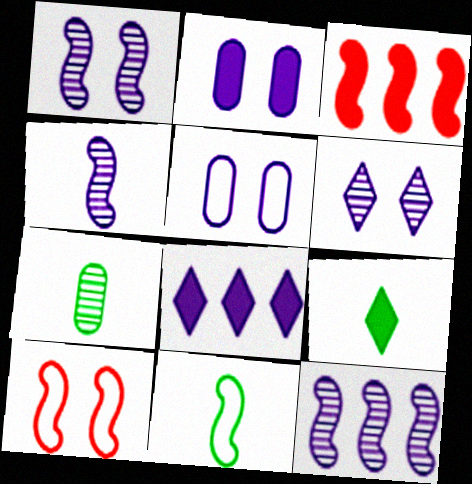[[1, 3, 11], 
[1, 4, 12], 
[2, 3, 9], 
[4, 5, 8], 
[7, 8, 10], 
[7, 9, 11]]